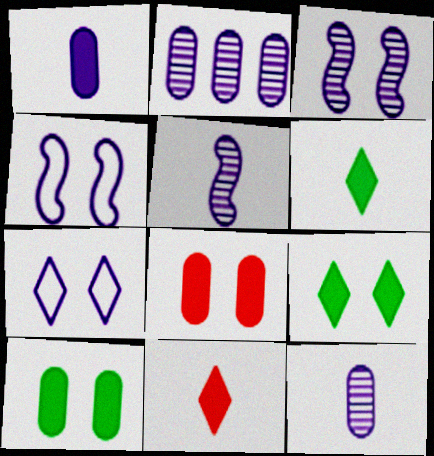[]